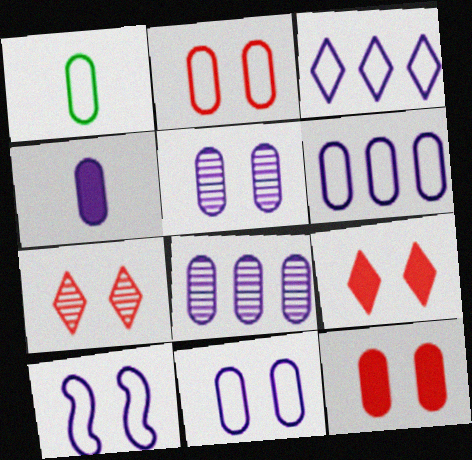[[1, 2, 6], 
[1, 8, 12], 
[4, 5, 6], 
[4, 8, 11]]